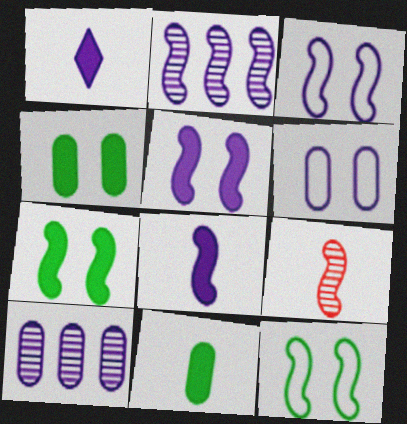[[1, 2, 6], 
[1, 3, 10], 
[2, 3, 8]]